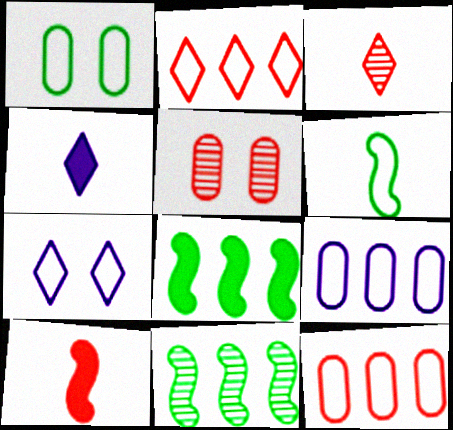[[2, 5, 10], 
[6, 7, 12]]